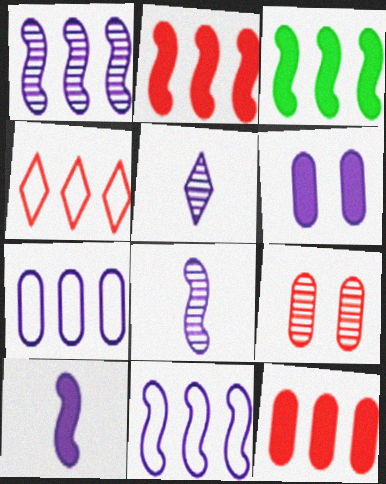[[5, 6, 11]]